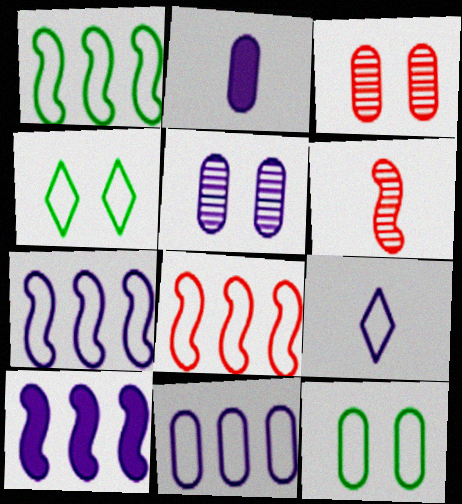[[1, 7, 8], 
[2, 5, 11], 
[5, 9, 10], 
[8, 9, 12]]